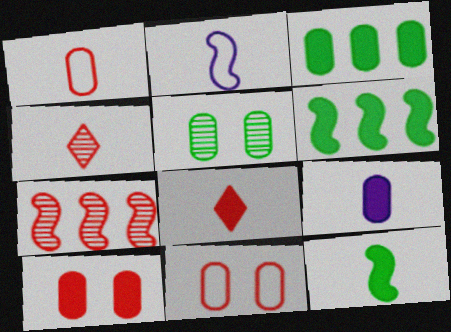[[3, 9, 10], 
[7, 8, 11], 
[8, 9, 12]]